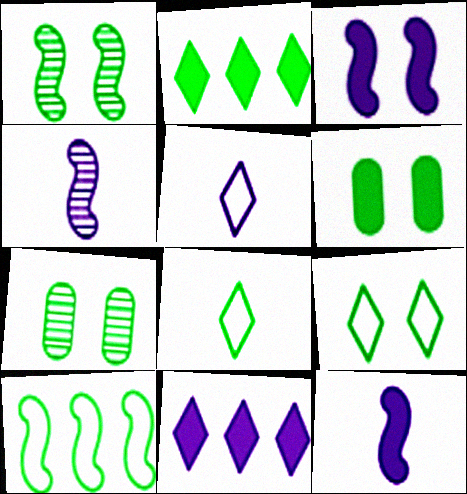[[1, 6, 9]]